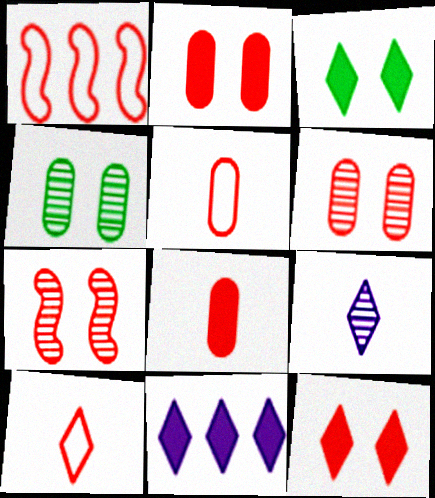[]